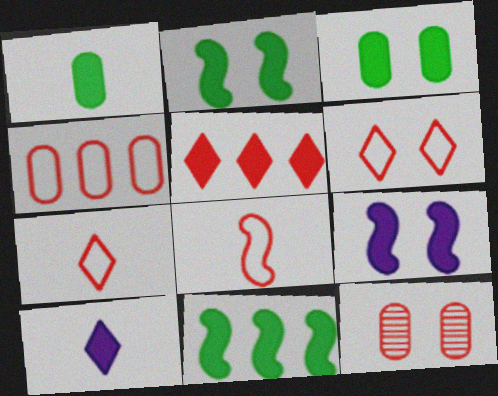[[1, 5, 9], 
[4, 6, 8], 
[5, 8, 12]]